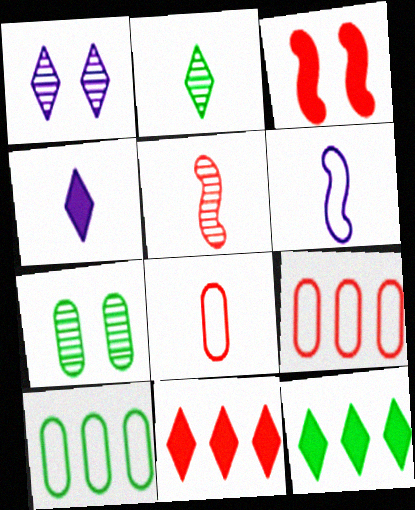[[6, 7, 11]]